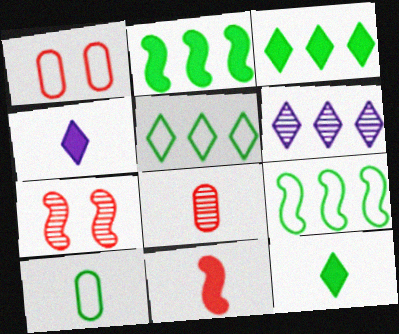[]